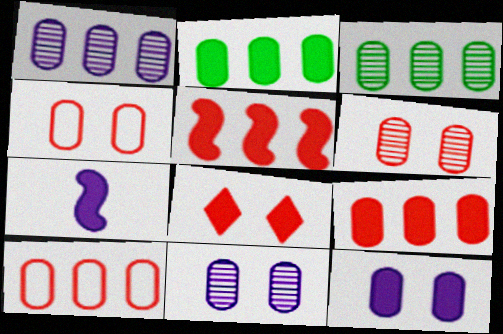[[1, 2, 10], 
[2, 7, 8]]